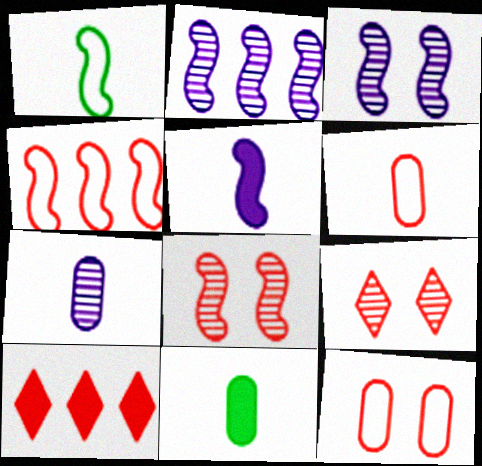[[6, 7, 11], 
[6, 8, 10]]